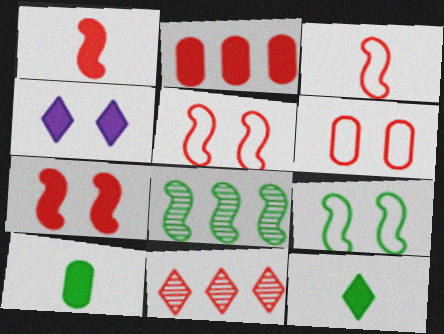[[1, 6, 11]]